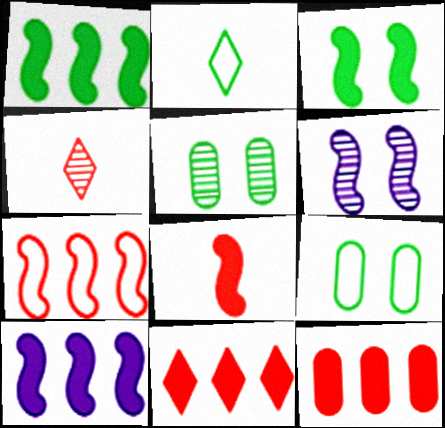[[1, 2, 5], 
[2, 6, 12], 
[3, 8, 10], 
[4, 9, 10]]